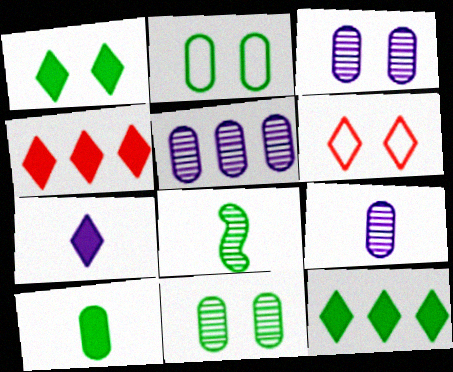[[1, 4, 7], 
[2, 8, 12], 
[3, 5, 9]]